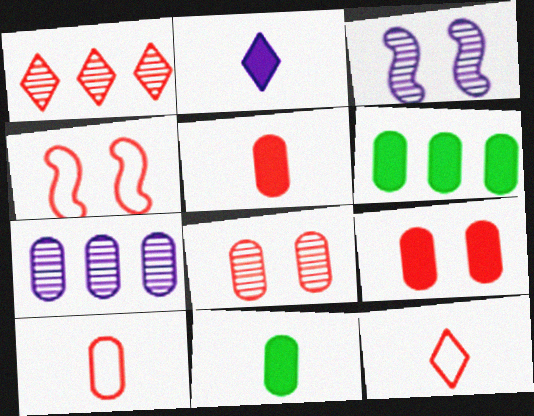[[1, 4, 5], 
[3, 6, 12]]